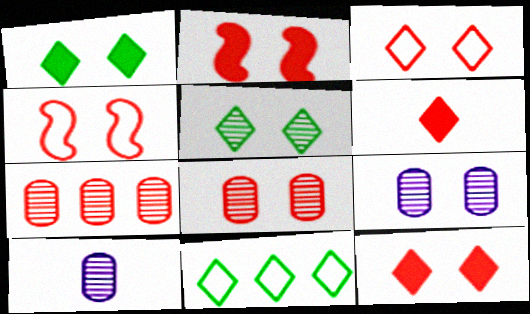[[1, 4, 9], 
[2, 3, 8], 
[2, 10, 11], 
[4, 6, 7], 
[4, 8, 12]]